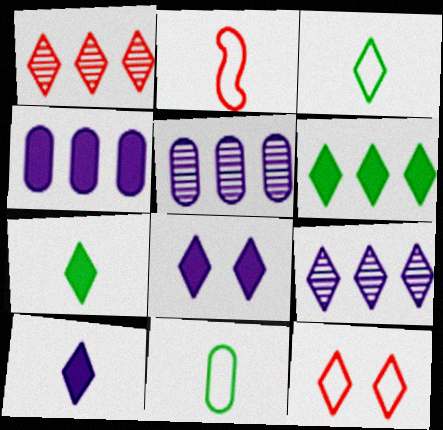[[1, 3, 8], 
[7, 9, 12]]